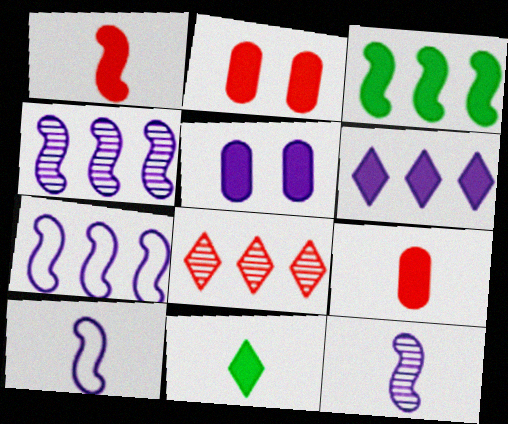[]